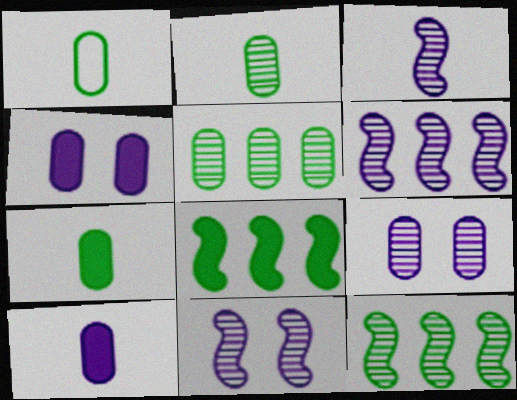[[1, 2, 7], 
[3, 6, 11]]